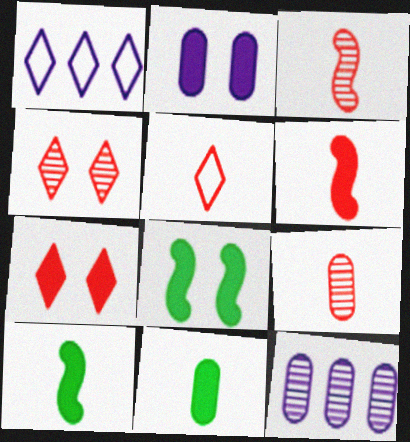[[1, 8, 9], 
[2, 7, 8], 
[5, 6, 9], 
[5, 8, 12]]